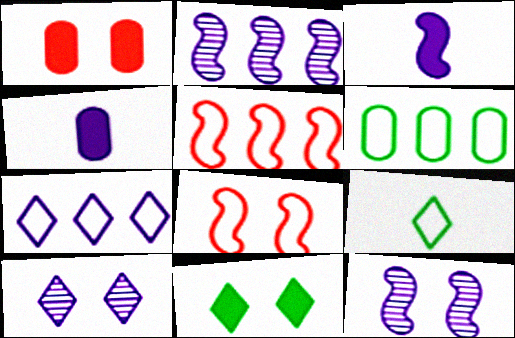[[1, 2, 9], 
[4, 7, 12], 
[5, 6, 7]]